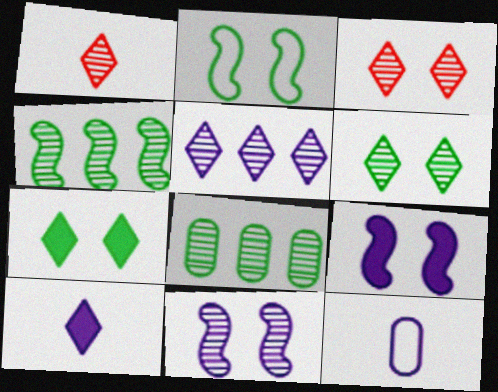[[1, 5, 6], 
[1, 8, 11], 
[5, 9, 12]]